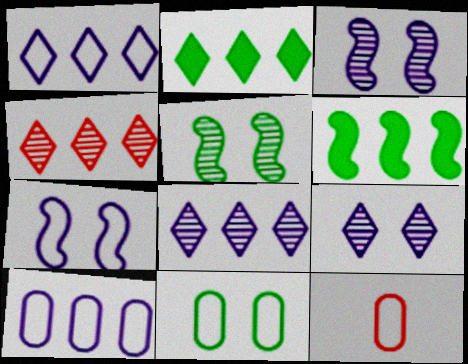[[1, 2, 4], 
[2, 3, 12], 
[4, 6, 10], 
[6, 9, 12], 
[10, 11, 12]]